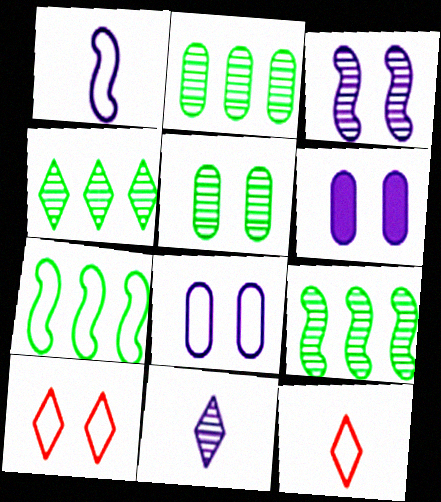[[2, 4, 9], 
[6, 9, 12], 
[7, 8, 12]]